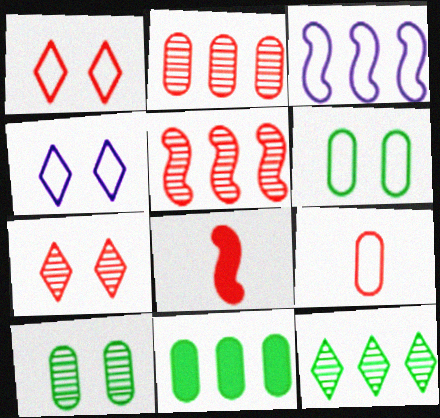[[1, 2, 8]]